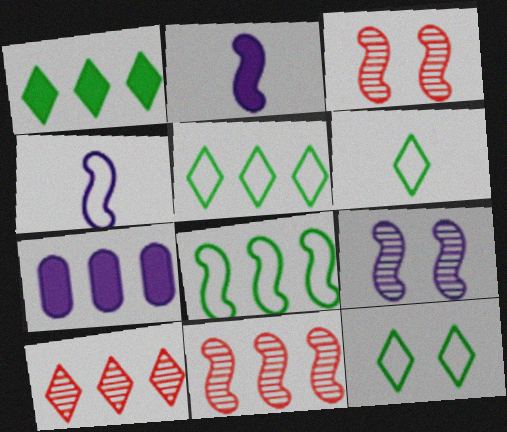[[2, 3, 8], 
[3, 6, 7], 
[5, 6, 12], 
[5, 7, 11], 
[7, 8, 10]]